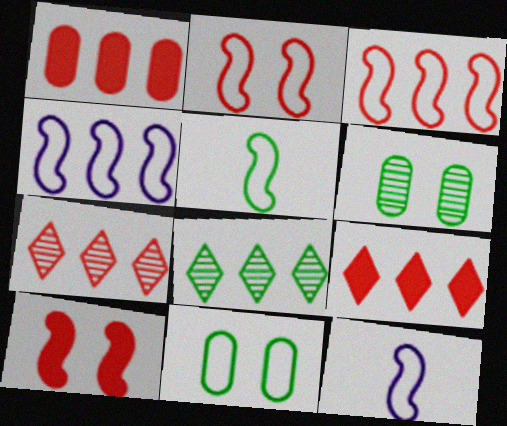[[1, 3, 7], 
[1, 4, 8], 
[2, 4, 5], 
[6, 9, 12]]